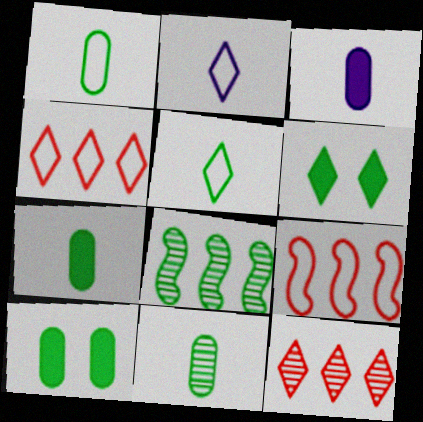[[1, 6, 8], 
[1, 7, 11], 
[2, 6, 12], 
[5, 8, 10]]